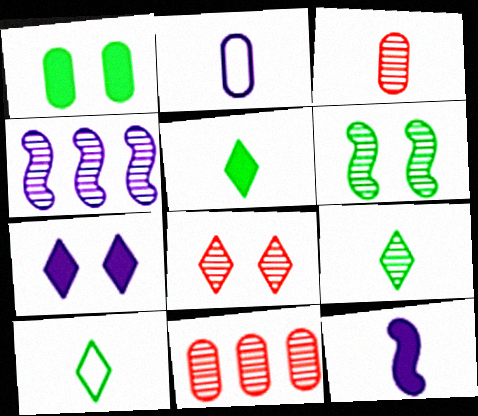[[1, 2, 11], 
[2, 4, 7], 
[3, 10, 12], 
[5, 9, 10]]